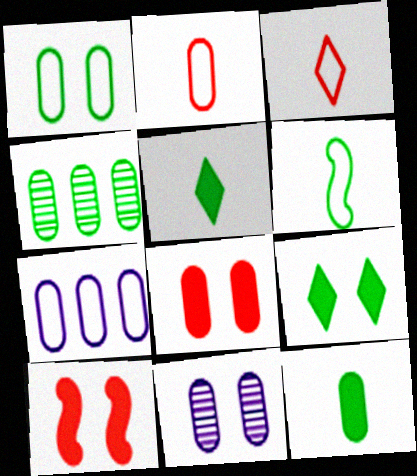[[1, 2, 7], 
[1, 4, 12], 
[1, 8, 11], 
[4, 6, 9]]